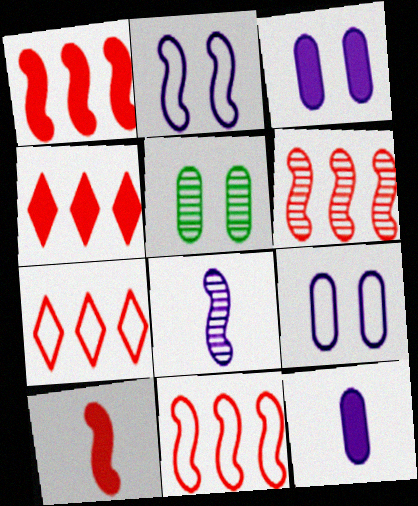[[1, 6, 11]]